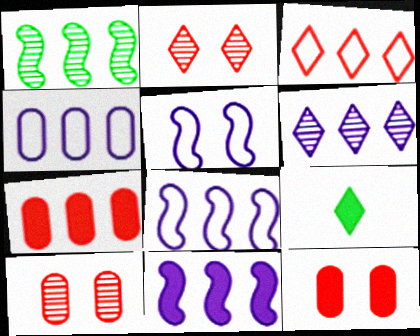[[4, 6, 11], 
[8, 9, 10], 
[9, 11, 12]]